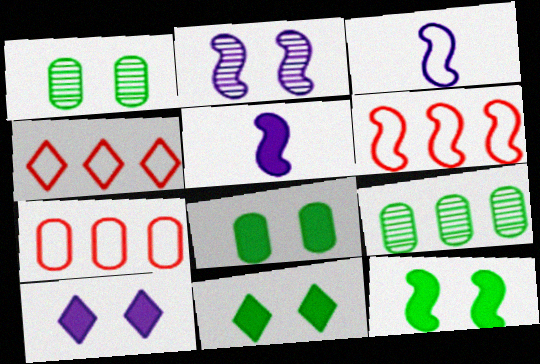[[1, 4, 5], 
[4, 6, 7], 
[8, 11, 12]]